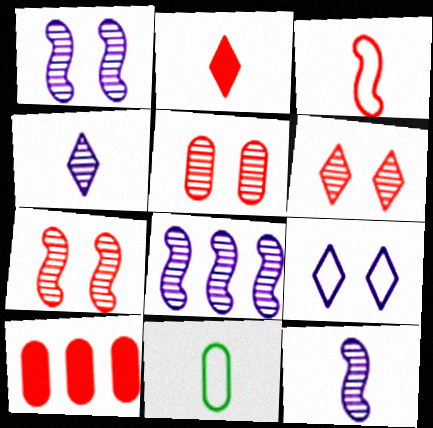[[1, 8, 12], 
[2, 11, 12], 
[3, 6, 10], 
[5, 6, 7]]